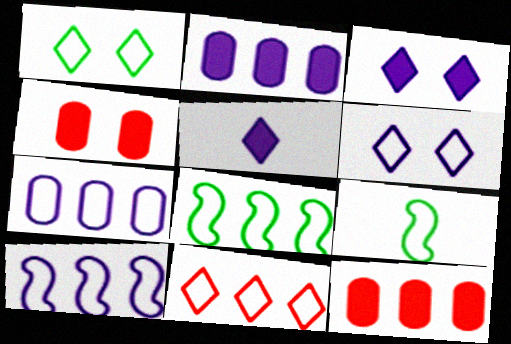[[7, 8, 11]]